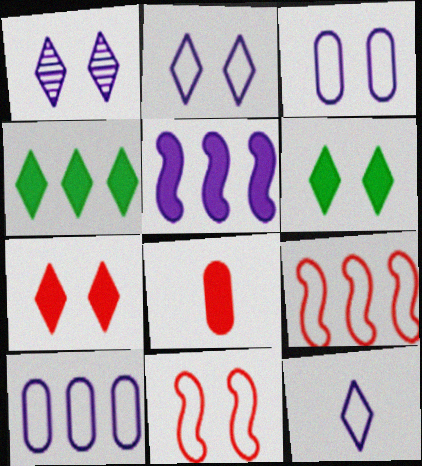[[5, 6, 8]]